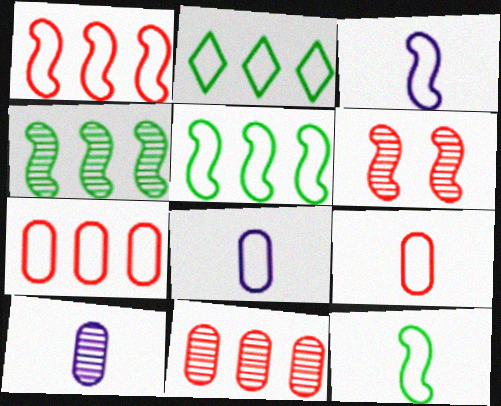[]